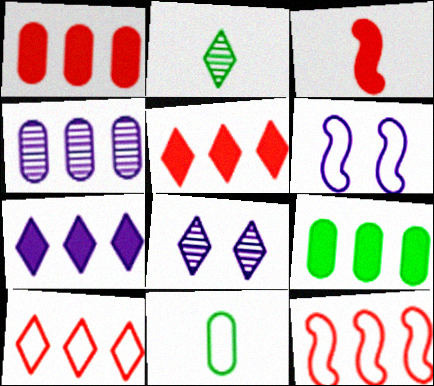[[1, 2, 6], 
[6, 10, 11]]